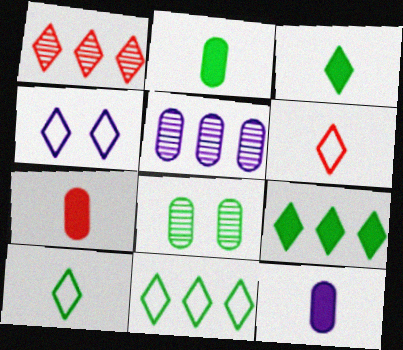[[1, 3, 4], 
[2, 7, 12], 
[4, 6, 11]]